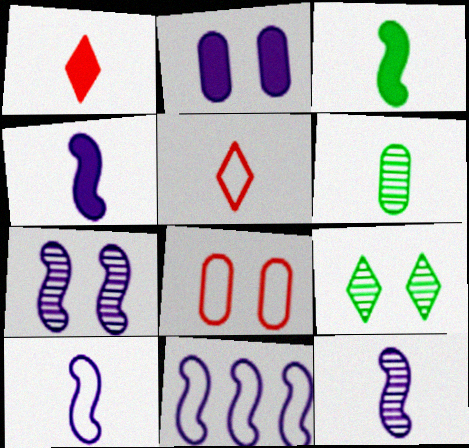[[1, 6, 10], 
[4, 5, 6], 
[4, 7, 11], 
[4, 10, 12]]